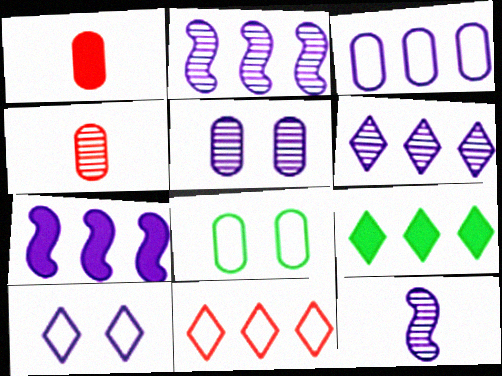[[3, 6, 7], 
[5, 6, 12], 
[6, 9, 11]]